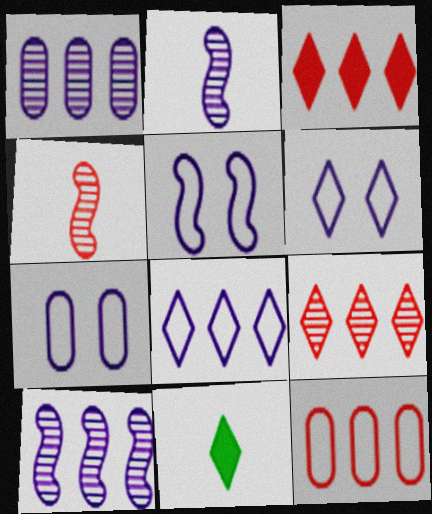[[5, 6, 7], 
[6, 9, 11]]